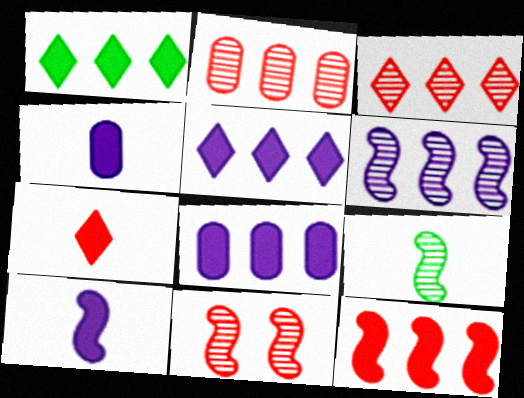[[1, 8, 12], 
[6, 9, 11]]